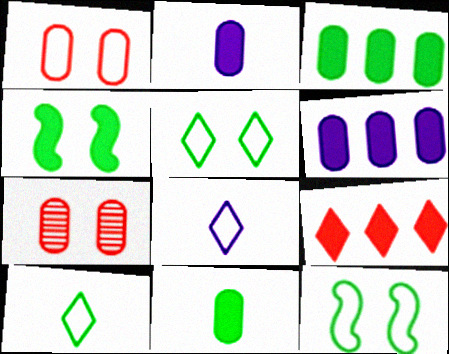[[2, 4, 9]]